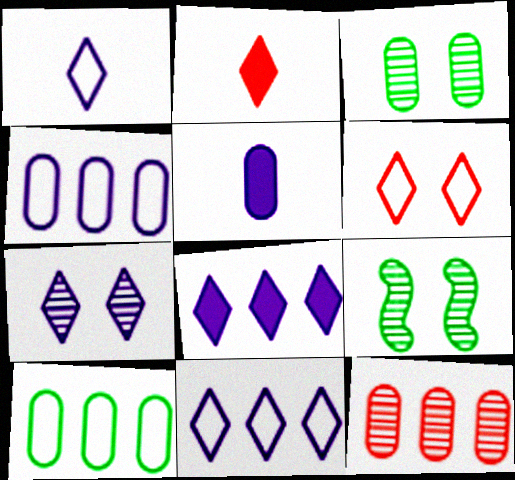[[1, 7, 8], 
[2, 4, 9]]